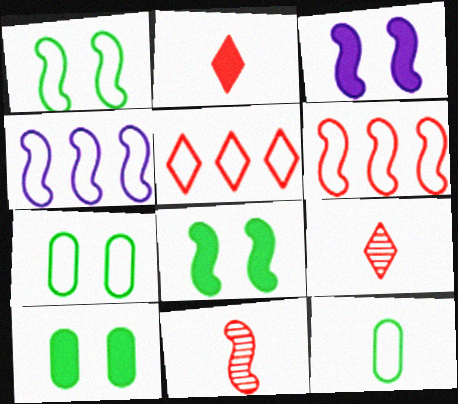[[4, 8, 11], 
[4, 9, 10]]